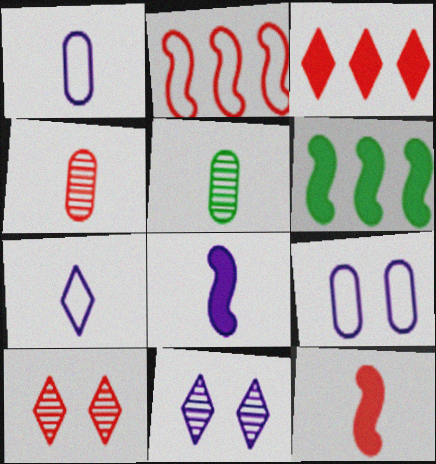[[1, 6, 10], 
[5, 7, 12]]